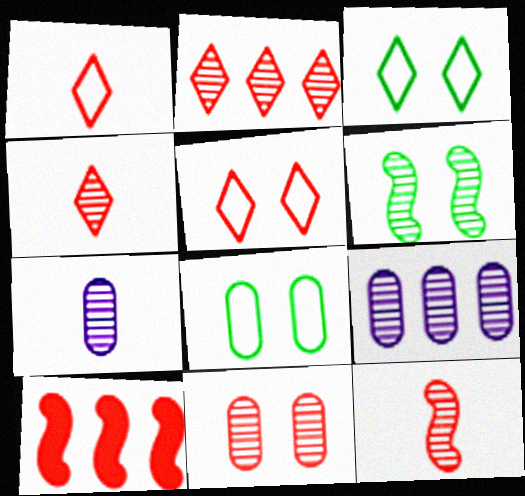[[1, 10, 11], 
[2, 6, 7], 
[2, 11, 12], 
[3, 7, 10], 
[4, 6, 9]]